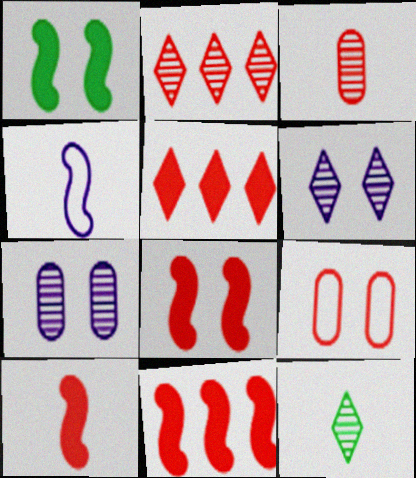[[1, 6, 9], 
[2, 6, 12], 
[2, 9, 10], 
[8, 10, 11]]